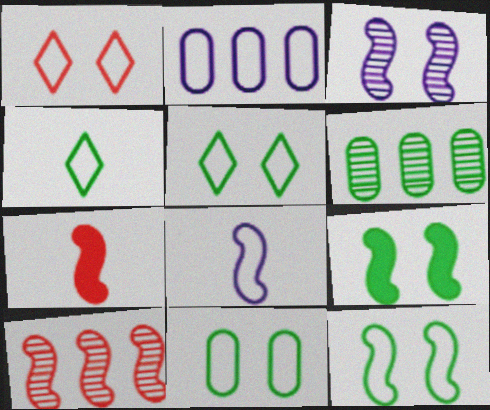[[4, 6, 9], 
[5, 11, 12], 
[8, 9, 10]]